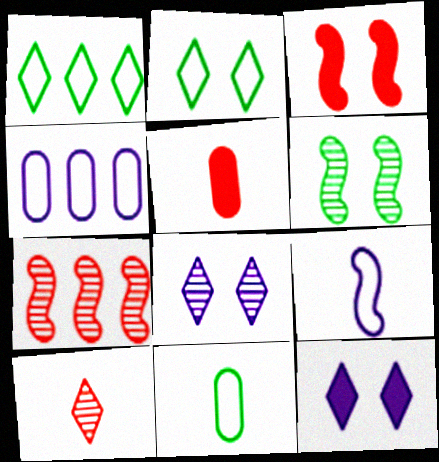[[1, 10, 12], 
[7, 11, 12]]